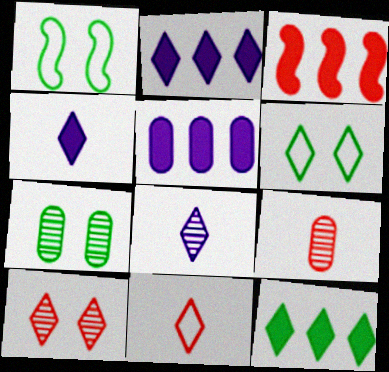[[1, 2, 9], 
[3, 5, 12]]